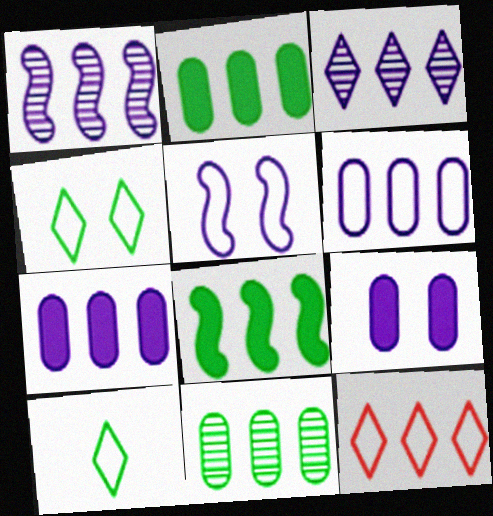[[1, 2, 12]]